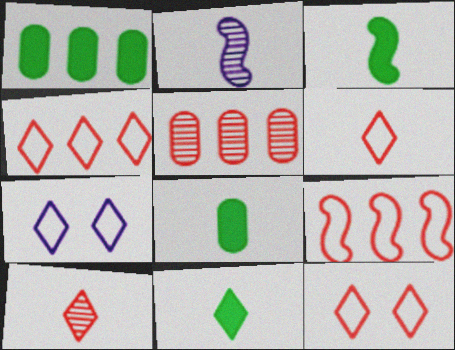[[1, 2, 12], 
[2, 6, 8], 
[3, 5, 7], 
[3, 8, 11], 
[4, 6, 12]]